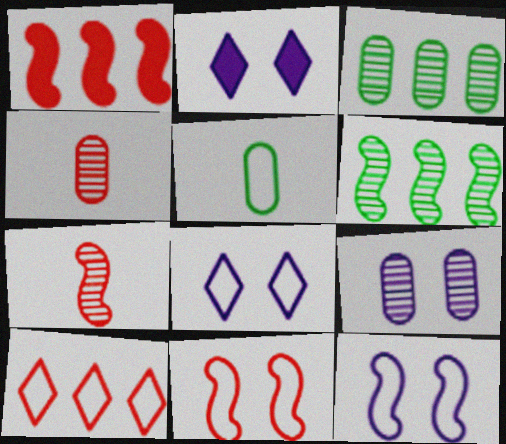[[1, 7, 11], 
[2, 9, 12], 
[3, 4, 9], 
[5, 10, 12]]